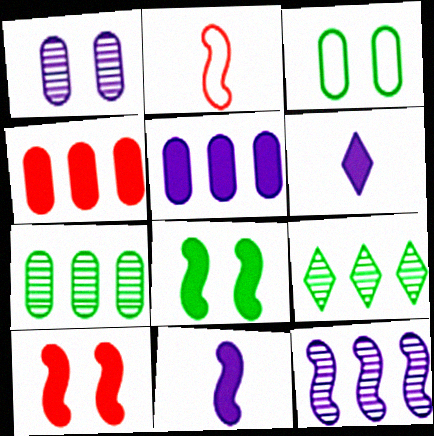[[2, 8, 12], 
[4, 6, 8]]